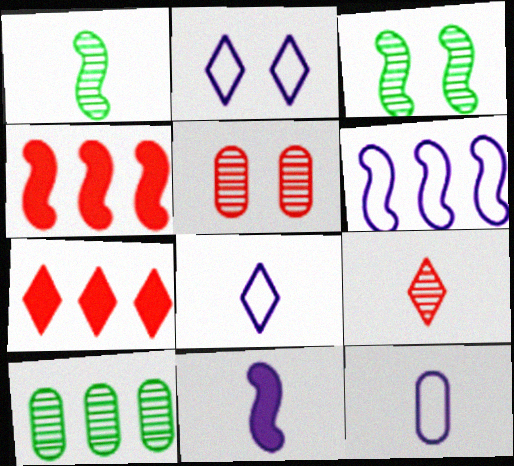[[2, 6, 12], 
[3, 7, 12], 
[6, 7, 10]]